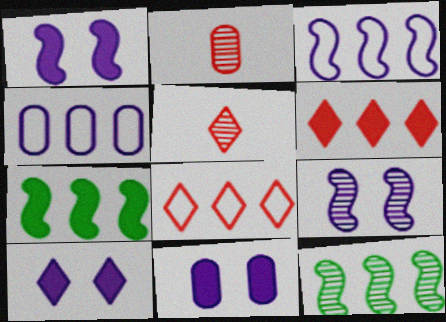[[1, 10, 11], 
[4, 6, 12]]